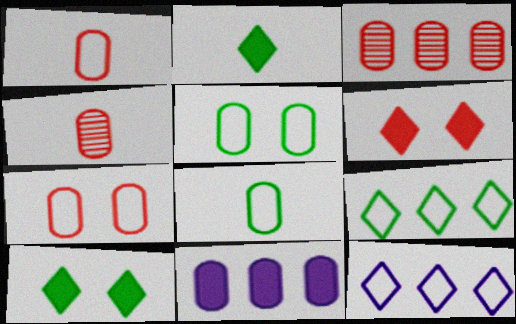[[4, 5, 11]]